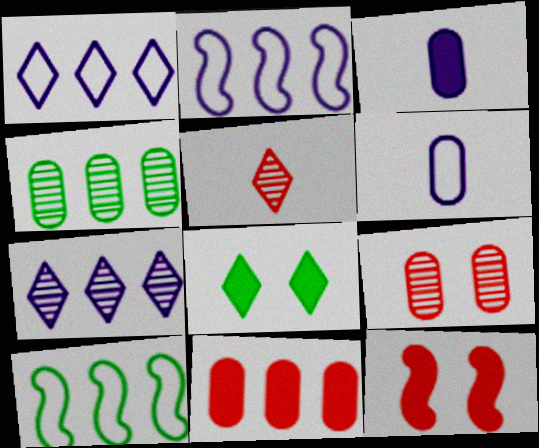[[1, 5, 8], 
[7, 10, 11]]